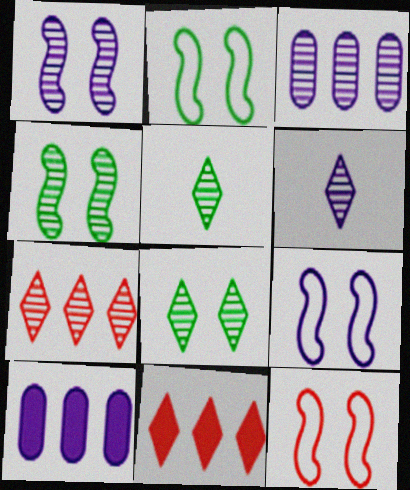[[1, 3, 6], 
[2, 9, 12], 
[5, 10, 12], 
[6, 7, 8], 
[6, 9, 10]]